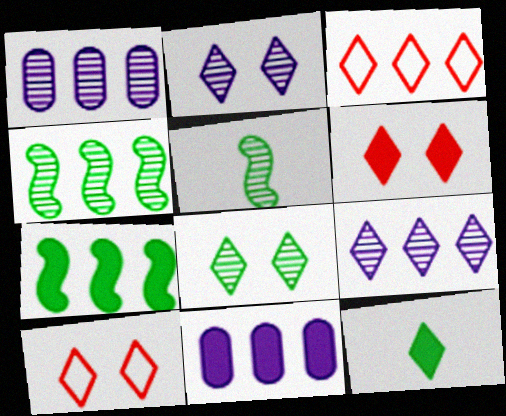[[1, 3, 7], 
[2, 3, 12], 
[3, 4, 11], 
[5, 10, 11], 
[9, 10, 12]]